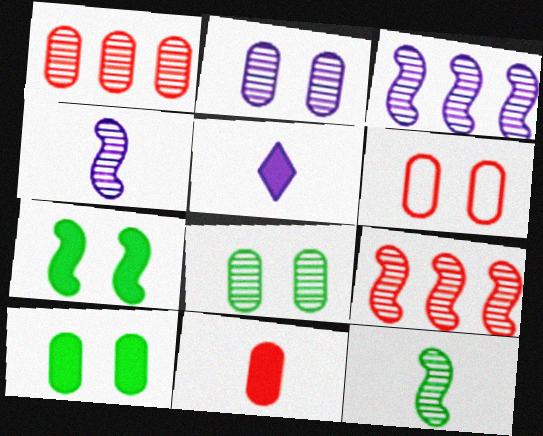[[1, 6, 11], 
[2, 6, 10]]